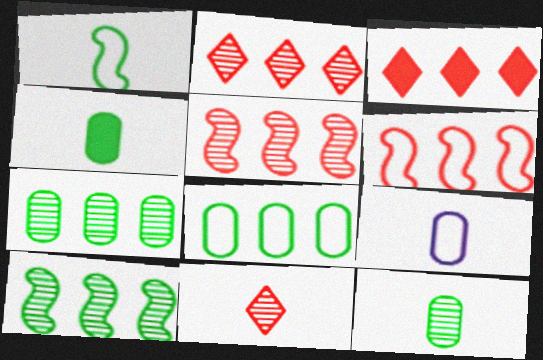[]